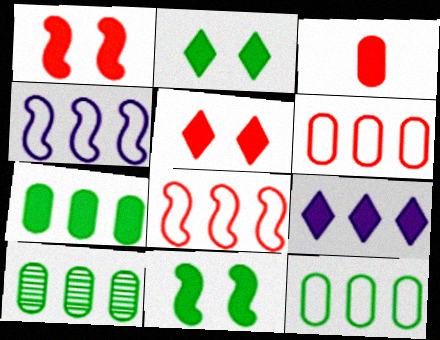[[3, 9, 11], 
[7, 10, 12], 
[8, 9, 10]]